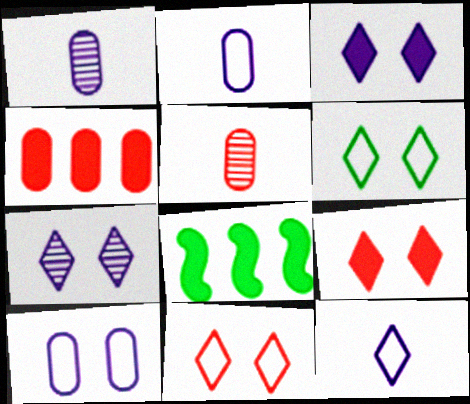[[1, 8, 11], 
[6, 7, 9]]